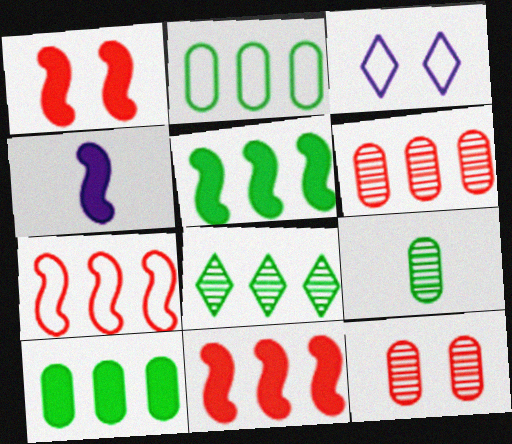[[1, 4, 5], 
[2, 5, 8], 
[3, 9, 11]]